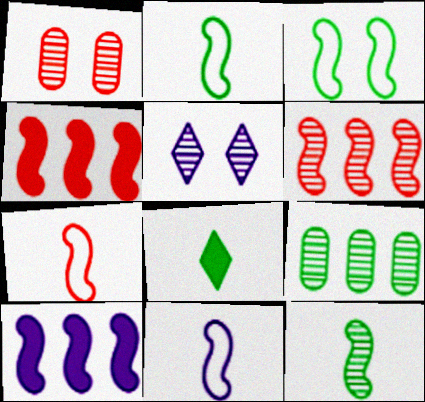[[2, 7, 11], 
[3, 8, 9]]